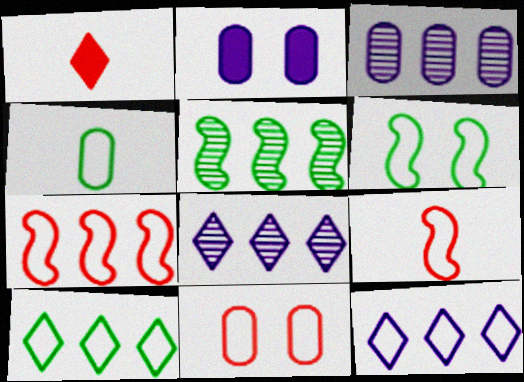[[1, 3, 6], 
[4, 6, 10]]